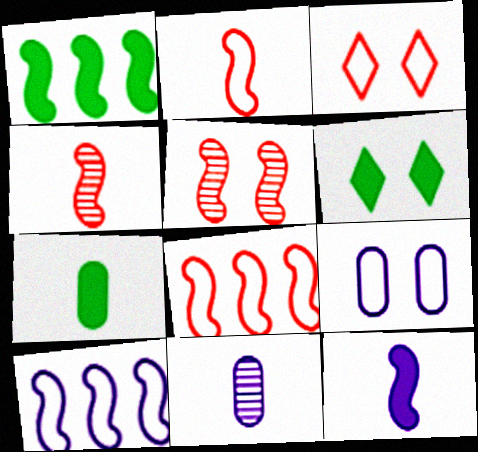[[1, 3, 11], 
[1, 6, 7], 
[5, 6, 9], 
[6, 8, 11]]